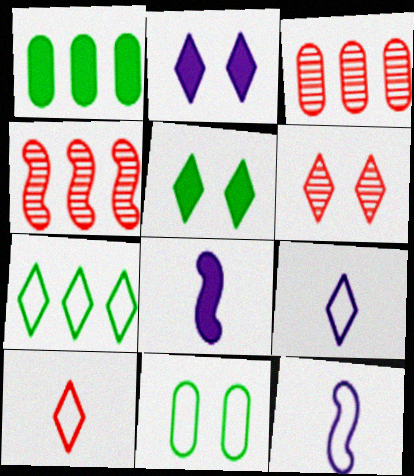[[1, 6, 12], 
[3, 5, 12]]